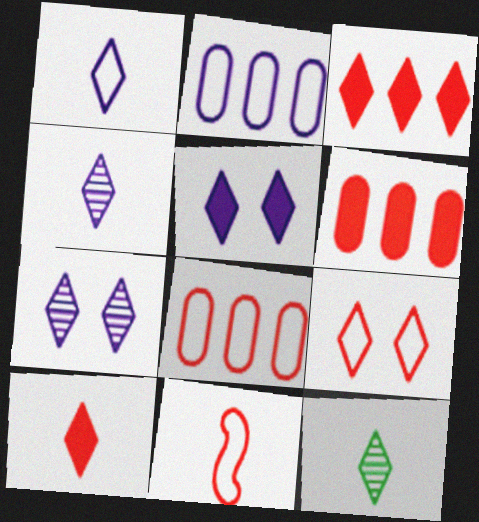[[1, 10, 12], 
[8, 9, 11]]